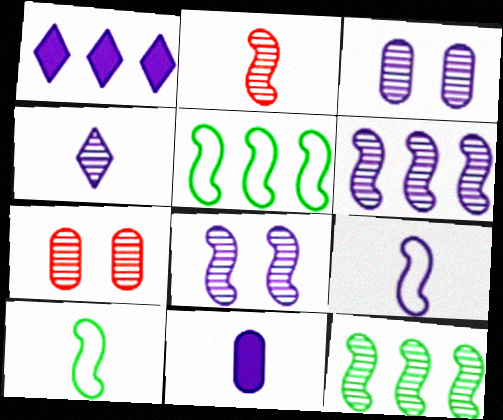[[1, 3, 9], 
[1, 7, 10], 
[2, 8, 12], 
[3, 4, 6], 
[4, 7, 12], 
[4, 9, 11]]